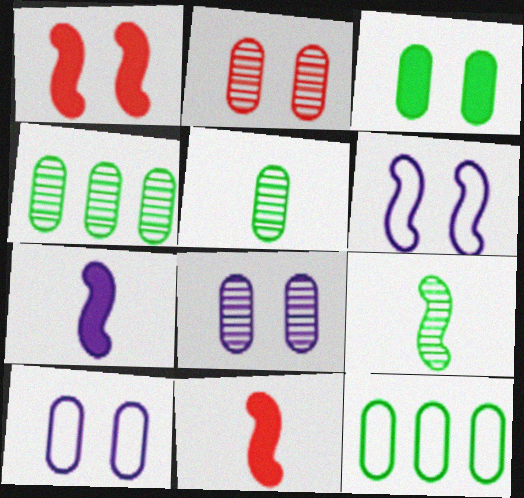[[2, 3, 10], 
[3, 5, 12]]